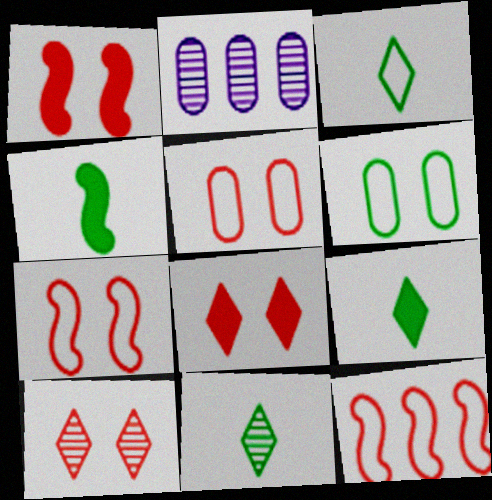[[1, 2, 3], 
[1, 5, 10], 
[2, 7, 9], 
[3, 9, 11]]